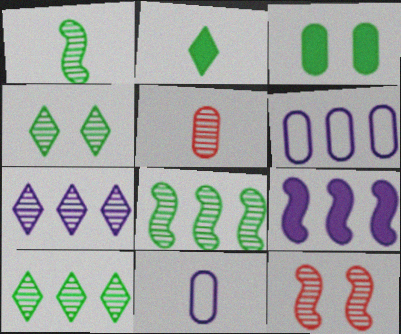[[2, 6, 12], 
[3, 5, 6], 
[6, 7, 9]]